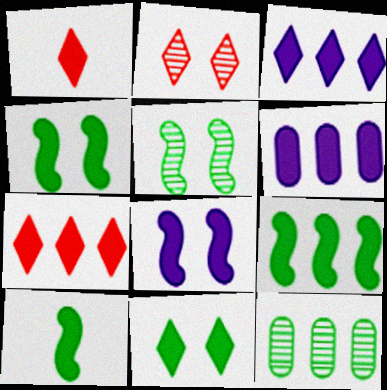[[1, 3, 11], 
[1, 4, 6], 
[4, 9, 10], 
[6, 7, 9]]